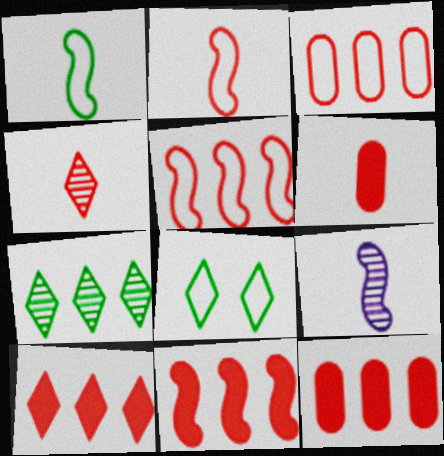[[2, 4, 6], 
[8, 9, 12], 
[10, 11, 12]]